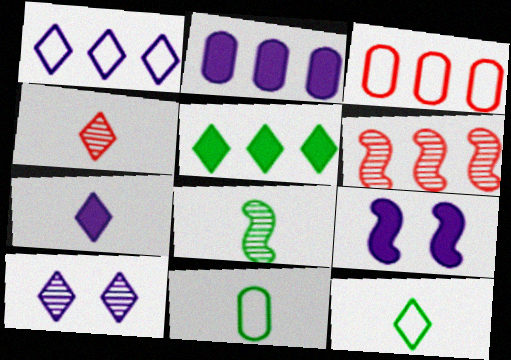[[1, 7, 10], 
[2, 7, 9], 
[4, 7, 12]]